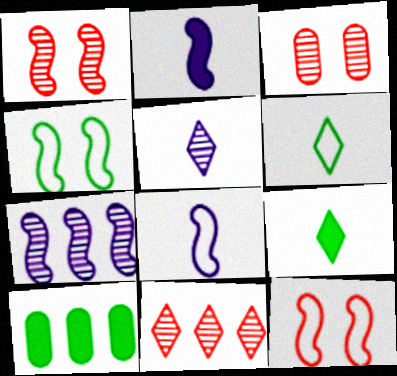[[5, 10, 12]]